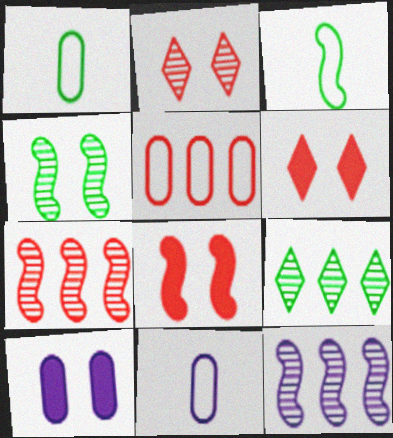[[1, 6, 12], 
[3, 8, 12], 
[8, 9, 11]]